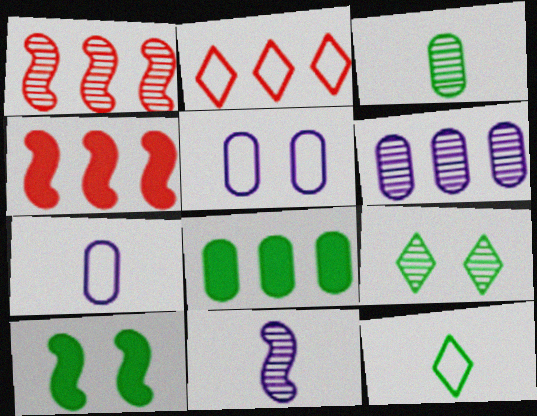[[4, 7, 9]]